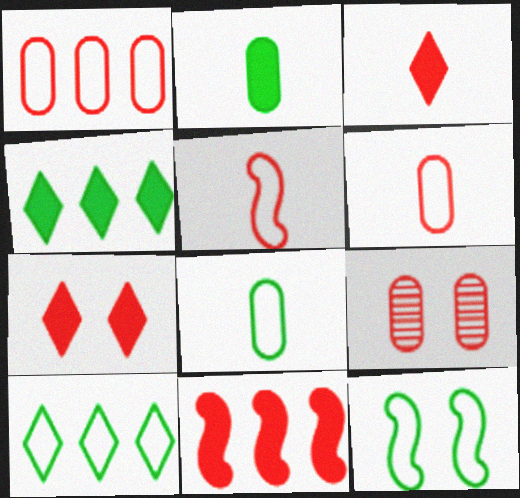[[8, 10, 12]]